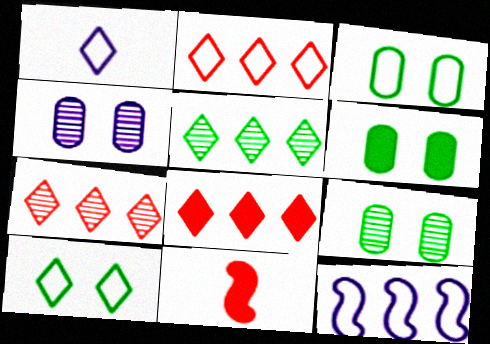[[1, 2, 10], 
[2, 7, 8], 
[3, 6, 9]]